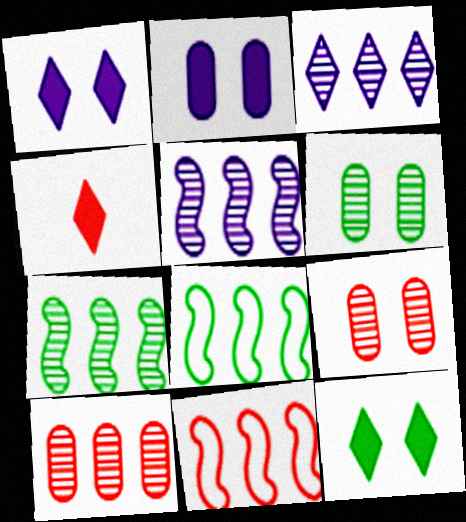[[3, 7, 10], 
[4, 9, 11]]